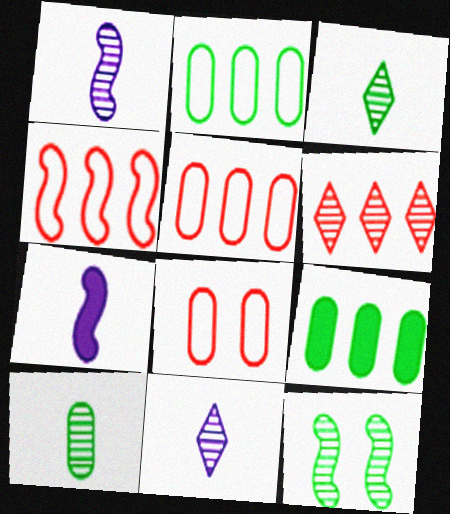[[4, 7, 12]]